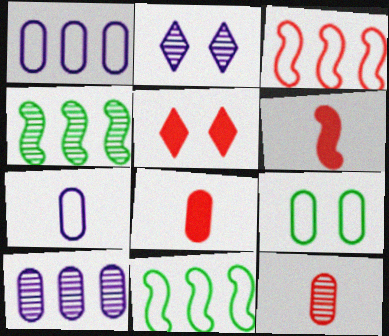[[2, 4, 12], 
[2, 8, 11], 
[3, 5, 12], 
[4, 5, 7], 
[8, 9, 10]]